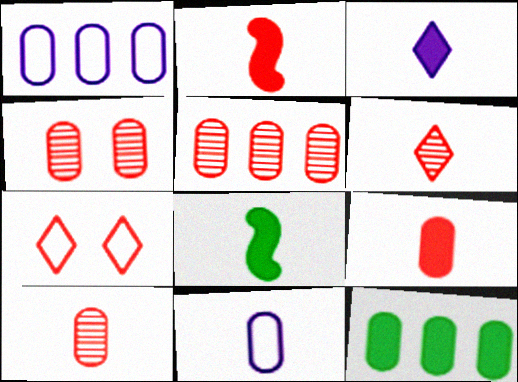[[1, 5, 12], 
[2, 5, 7], 
[3, 8, 9], 
[4, 5, 10], 
[4, 11, 12], 
[6, 8, 11]]